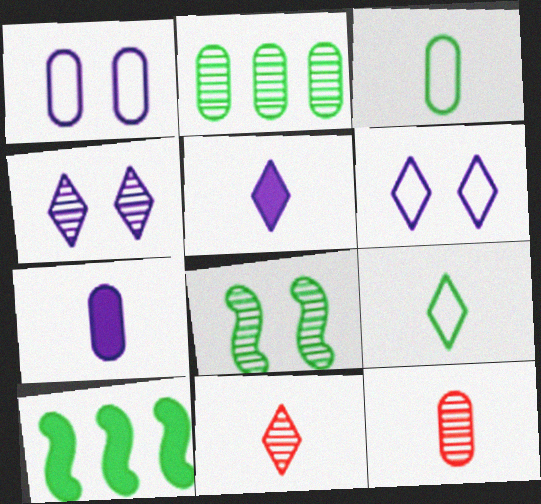[[1, 10, 11], 
[3, 7, 12], 
[5, 9, 11], 
[6, 10, 12]]